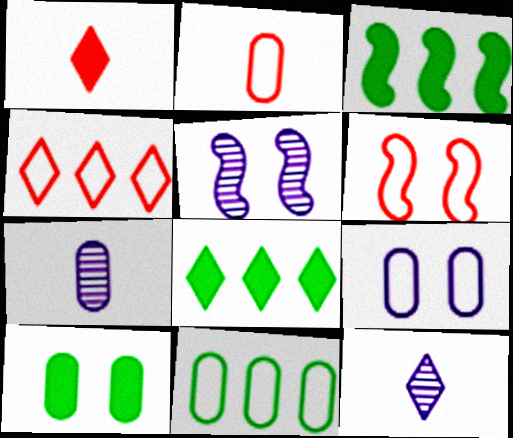[[1, 5, 11], 
[2, 4, 6], 
[2, 5, 8], 
[2, 9, 11], 
[6, 7, 8]]